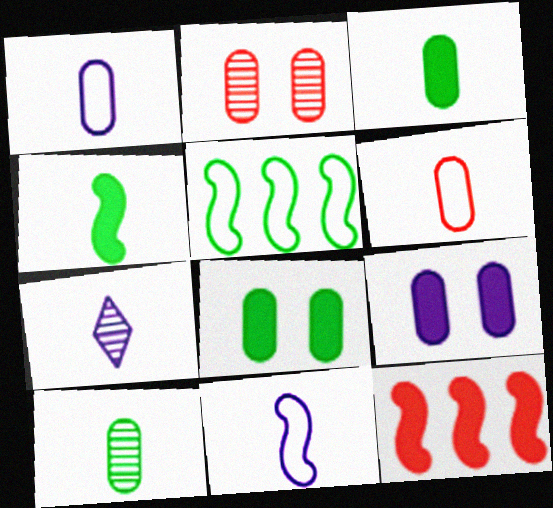[[4, 6, 7]]